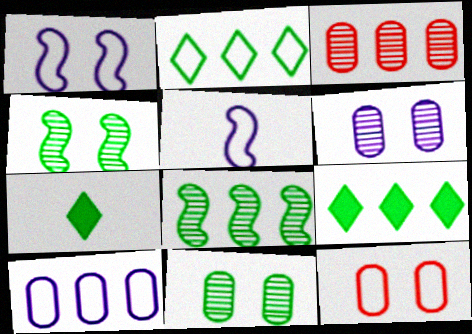[[1, 3, 7], 
[2, 5, 12]]